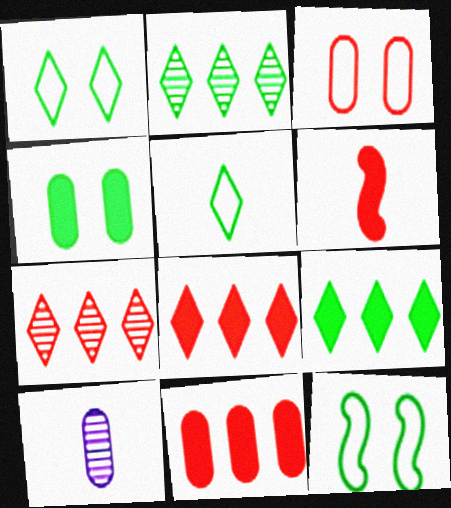[[3, 6, 7], 
[5, 6, 10], 
[8, 10, 12]]